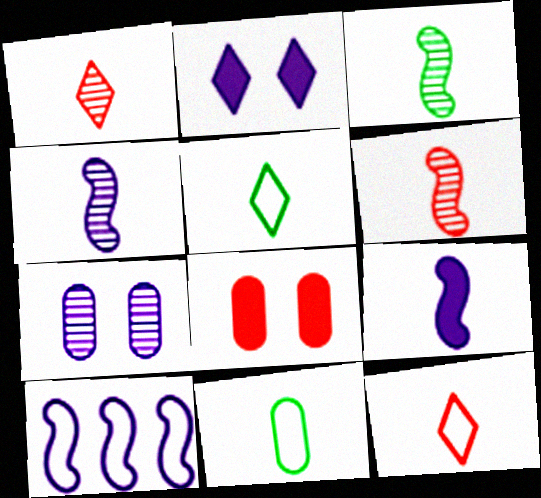[[1, 9, 11], 
[3, 4, 6]]